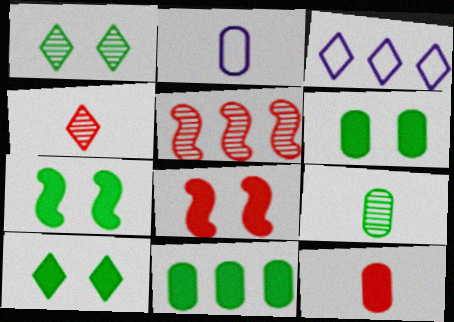[[2, 5, 10], 
[2, 9, 12], 
[3, 4, 10], 
[3, 5, 11], 
[3, 8, 9], 
[6, 7, 10]]